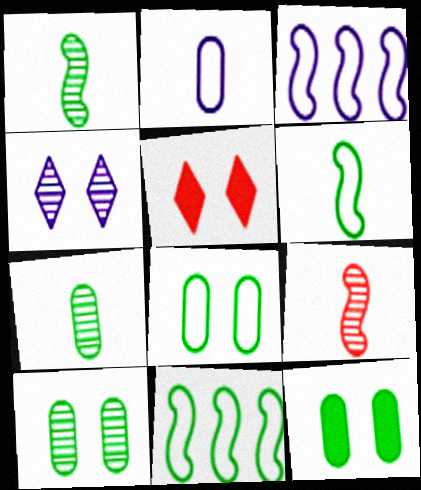[[3, 5, 7], 
[8, 10, 12]]